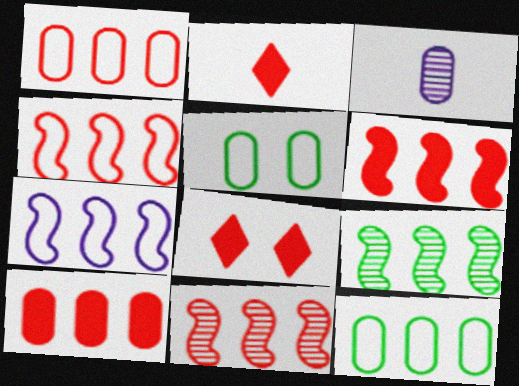[[3, 5, 10], 
[4, 6, 11], 
[6, 7, 9]]